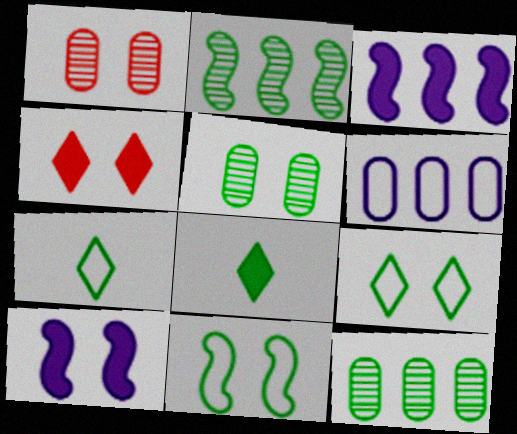[[1, 3, 7], 
[1, 9, 10], 
[8, 11, 12]]